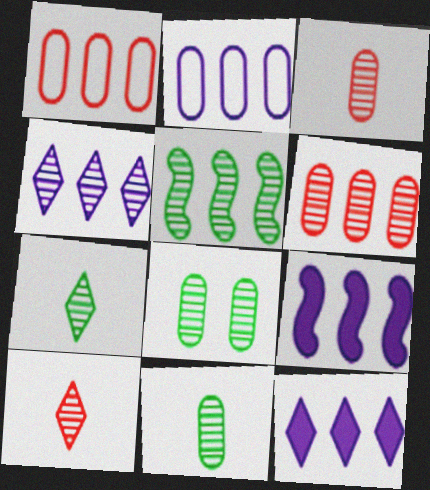[[1, 5, 12], 
[2, 4, 9], 
[4, 5, 6], 
[5, 7, 8]]